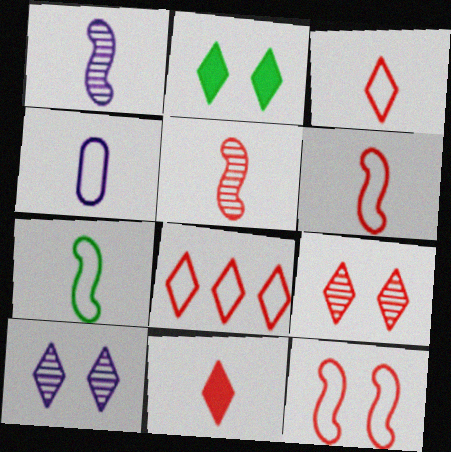[[3, 4, 7], 
[8, 9, 11]]